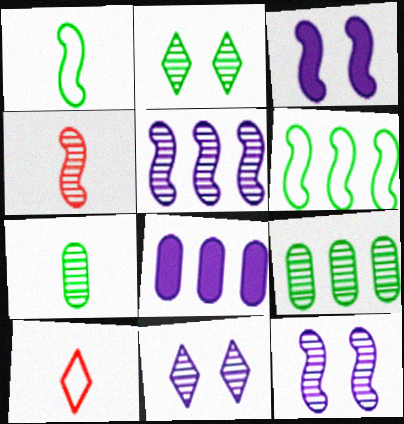[[3, 4, 6], 
[3, 9, 10], 
[4, 9, 11]]